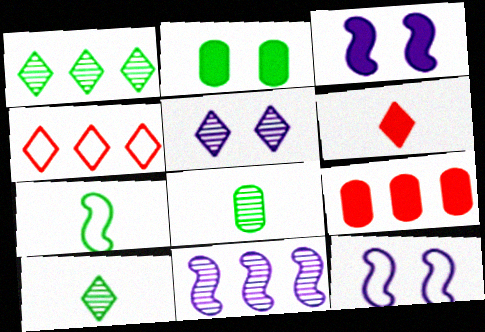[[1, 2, 7], 
[3, 4, 8], 
[5, 7, 9], 
[9, 10, 12]]